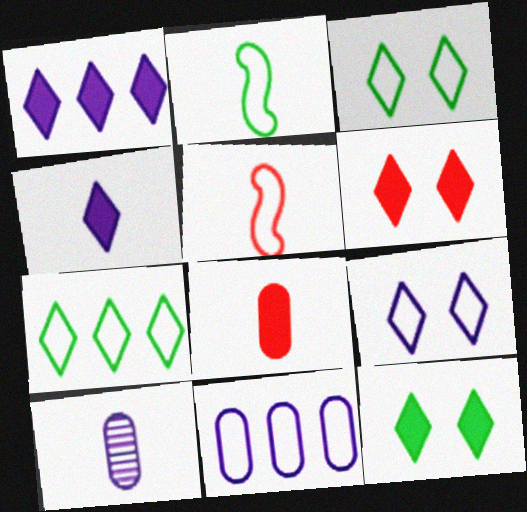[[3, 5, 11]]